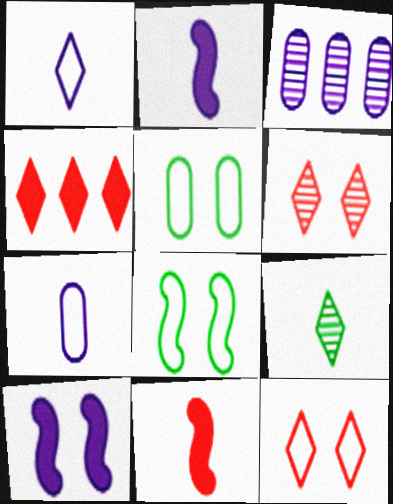[[1, 3, 10], 
[5, 6, 10], 
[7, 9, 11]]